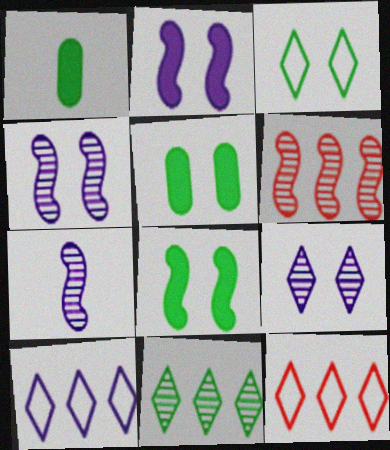[[1, 4, 12], 
[5, 7, 12]]